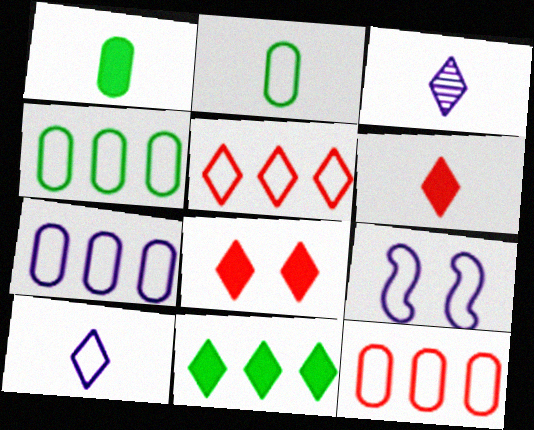[[2, 5, 9], 
[4, 7, 12], 
[7, 9, 10]]